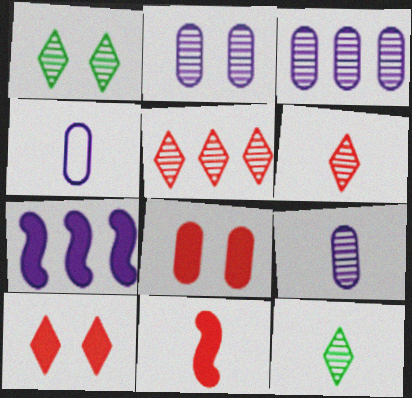[[2, 3, 9], 
[4, 11, 12]]